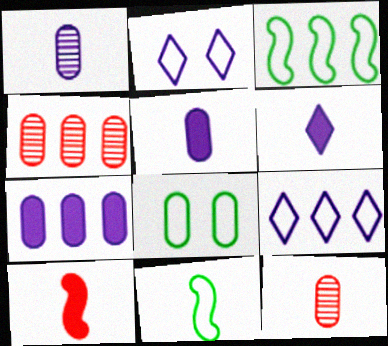[[4, 5, 8], 
[6, 11, 12], 
[7, 8, 12]]